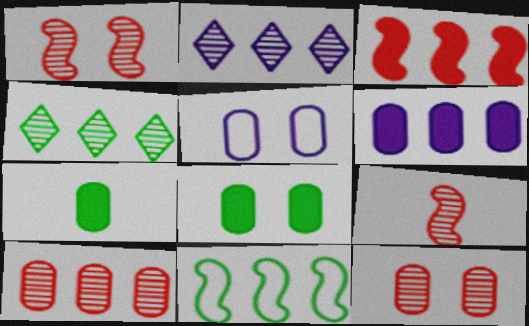[[5, 7, 10], 
[5, 8, 12]]